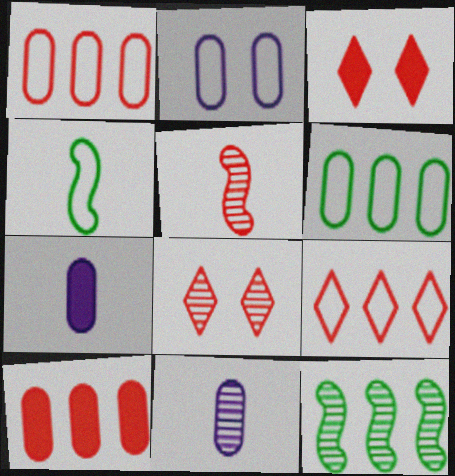[[1, 3, 5], 
[2, 4, 9], 
[8, 11, 12]]